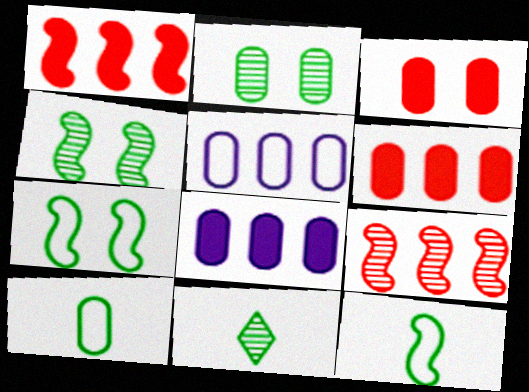[]